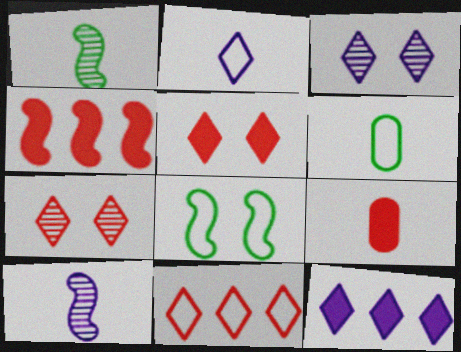[[1, 2, 9], 
[2, 3, 12], 
[3, 4, 6], 
[4, 5, 9], 
[4, 8, 10]]